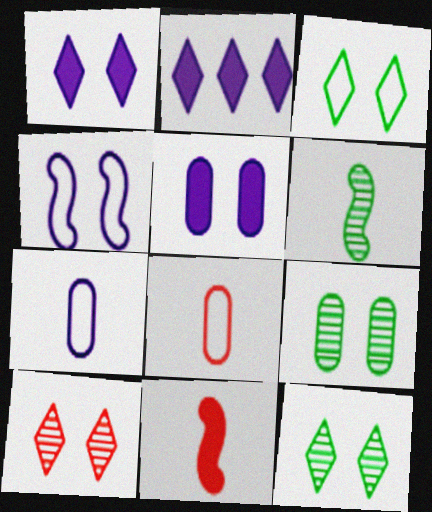[[1, 3, 10]]